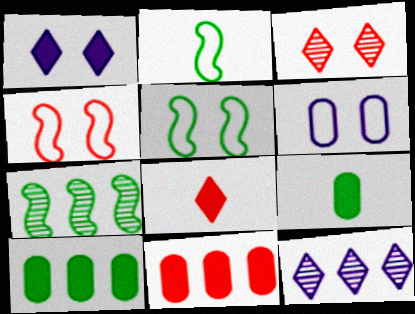[[4, 9, 12], 
[6, 7, 8]]